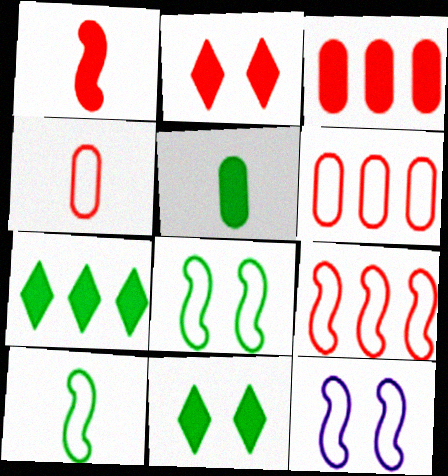[[1, 2, 3], 
[9, 10, 12]]